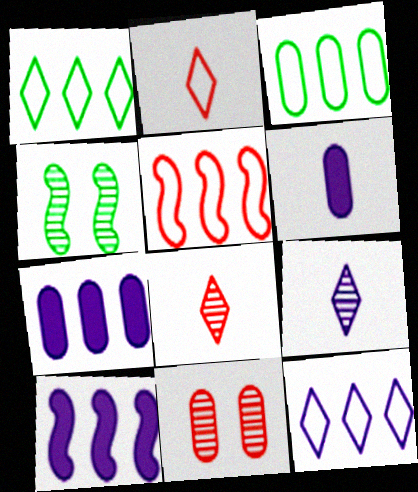[[2, 4, 7], 
[3, 5, 12], 
[3, 6, 11]]